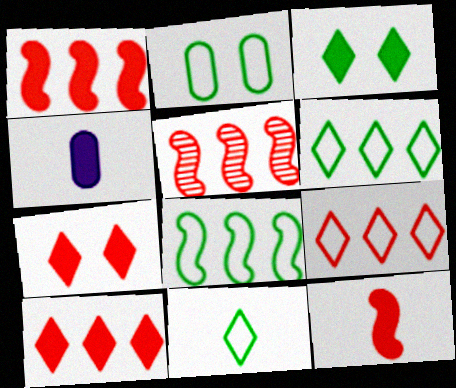[[1, 3, 4], 
[2, 8, 11]]